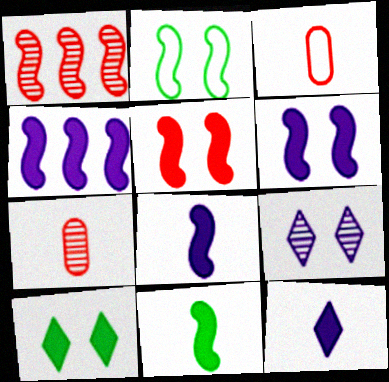[[1, 2, 8], 
[4, 5, 11], 
[4, 6, 8]]